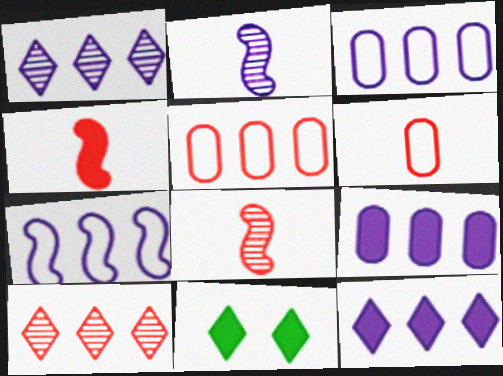[[1, 7, 9], 
[2, 5, 11], 
[3, 8, 11], 
[4, 9, 11]]